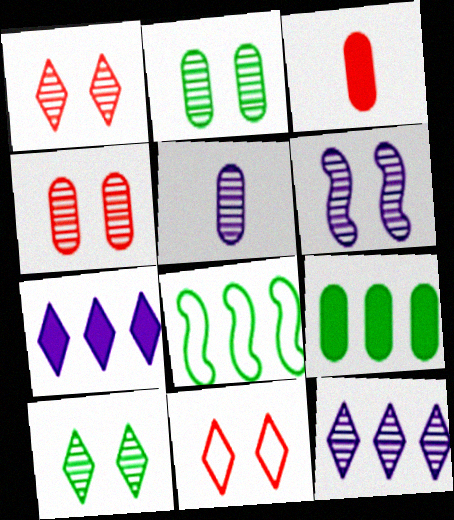[[1, 2, 6], 
[4, 6, 10], 
[5, 6, 12]]